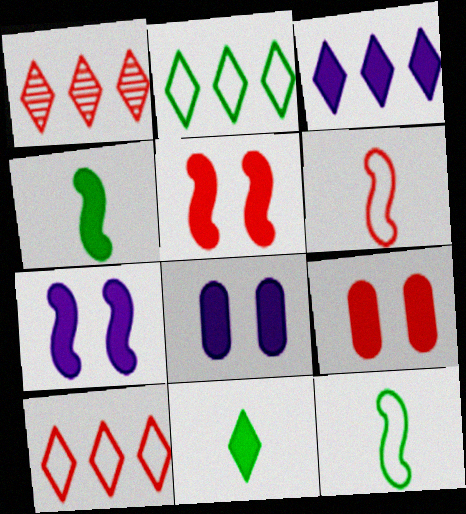[[1, 2, 3], 
[1, 6, 9], 
[1, 8, 12], 
[3, 4, 9]]